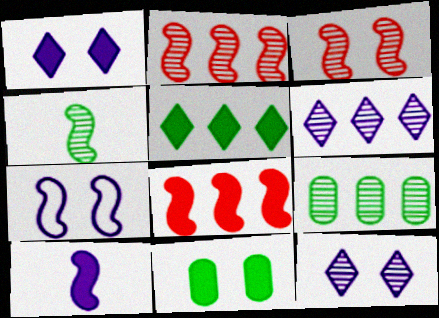[[2, 6, 9], 
[4, 7, 8]]